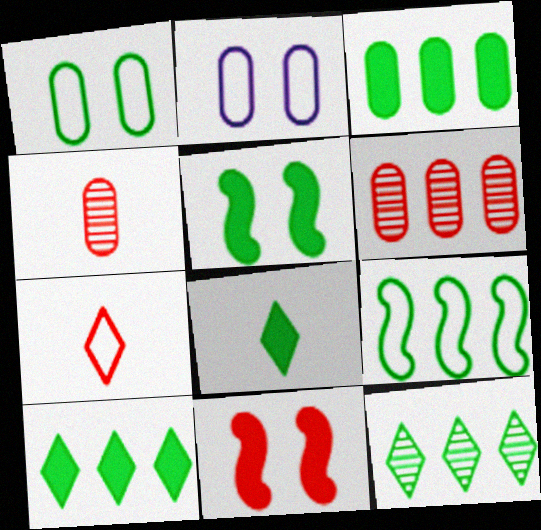[[2, 3, 4], 
[2, 7, 9], 
[3, 5, 8], 
[3, 9, 12], 
[6, 7, 11]]